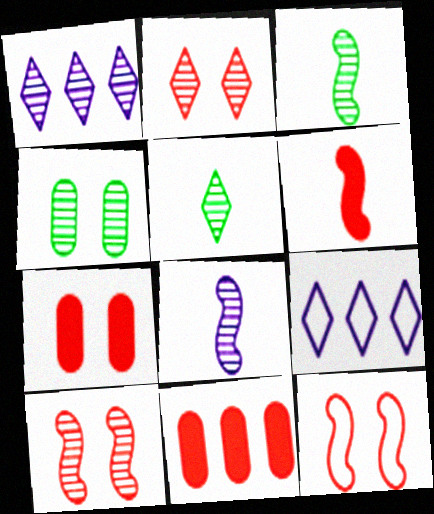[[1, 2, 5], 
[2, 7, 12], 
[3, 7, 9], 
[4, 6, 9]]